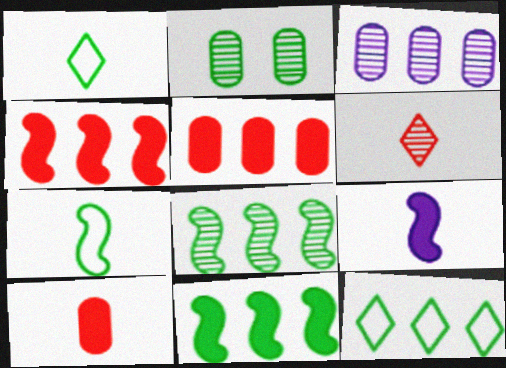[[1, 2, 11], 
[3, 4, 12]]